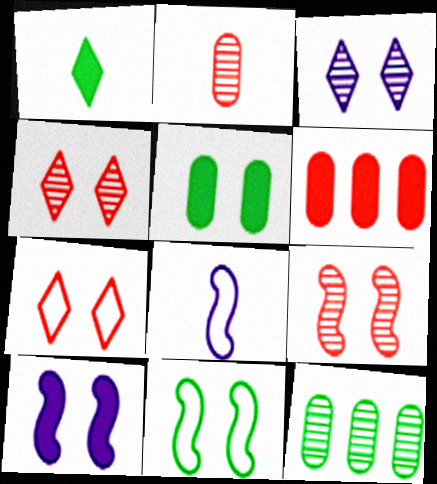[[1, 2, 8], 
[1, 6, 10], 
[1, 11, 12], 
[9, 10, 11]]